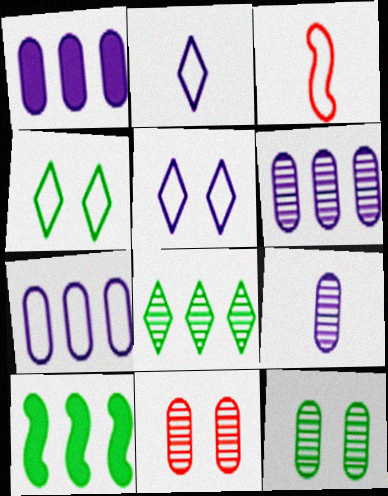[[1, 6, 7], 
[2, 10, 11], 
[3, 4, 7]]